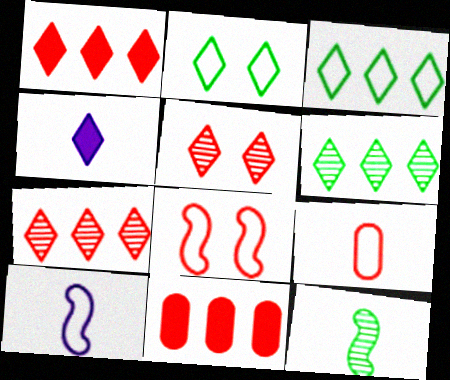[[2, 4, 7], 
[3, 4, 5], 
[4, 9, 12]]